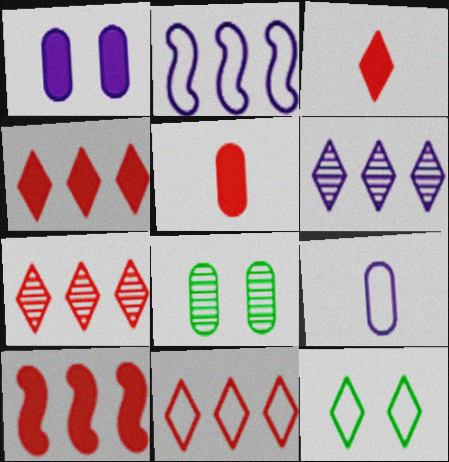[[2, 3, 8], 
[3, 6, 12], 
[4, 7, 11]]